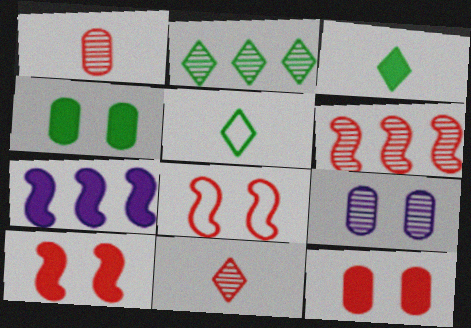[[3, 7, 12]]